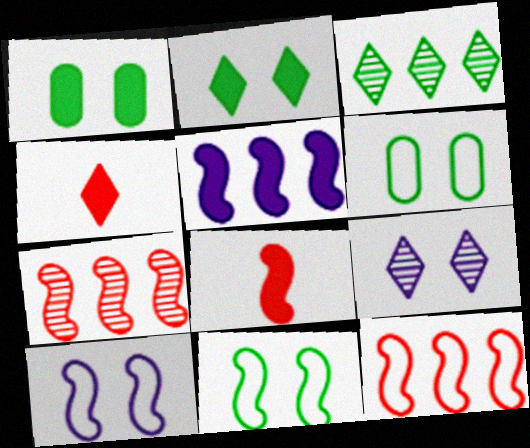[[1, 4, 5]]